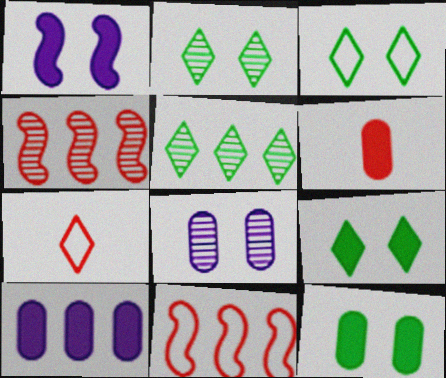[[2, 3, 9], 
[5, 10, 11], 
[6, 10, 12]]